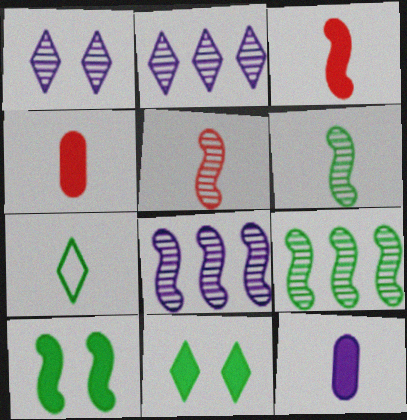[[5, 7, 12]]